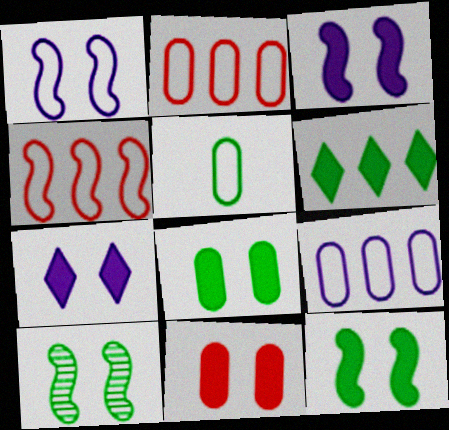[[5, 6, 10], 
[7, 11, 12]]